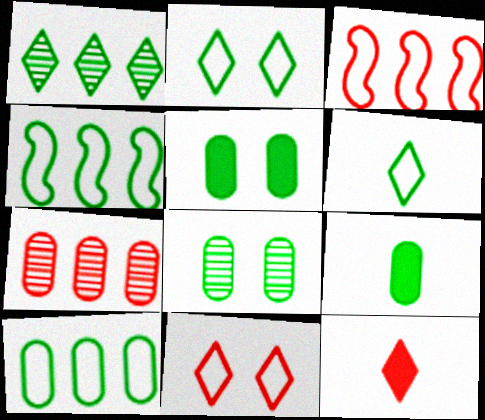[[8, 9, 10]]